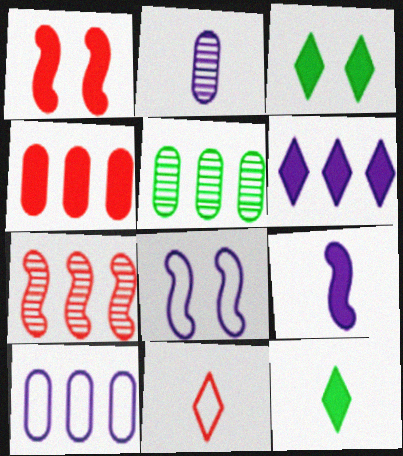[[2, 6, 8], 
[3, 4, 9], 
[4, 5, 10]]